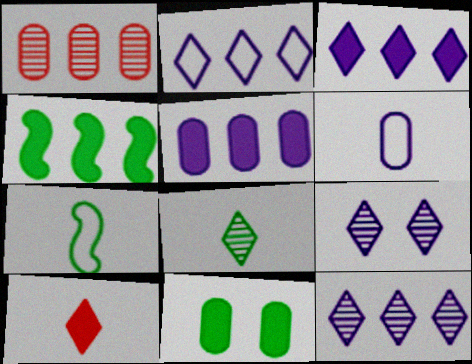[[1, 2, 4], 
[1, 6, 11], 
[2, 3, 12]]